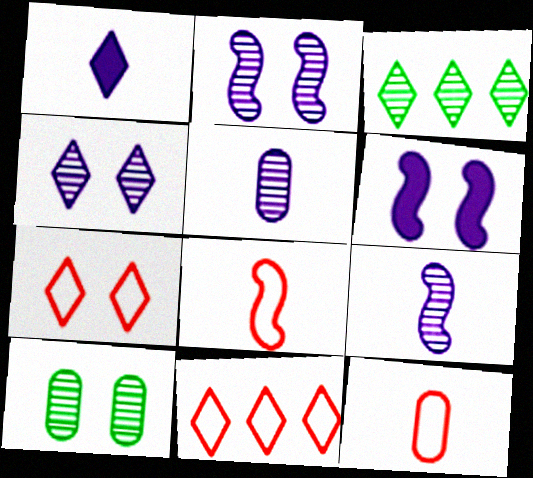[[1, 3, 7], 
[3, 6, 12], 
[6, 7, 10]]